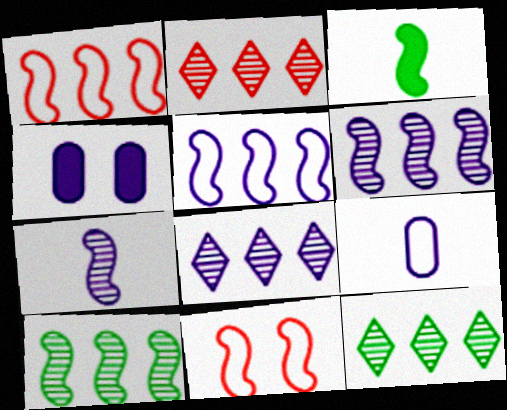[[2, 8, 12], 
[3, 6, 11]]